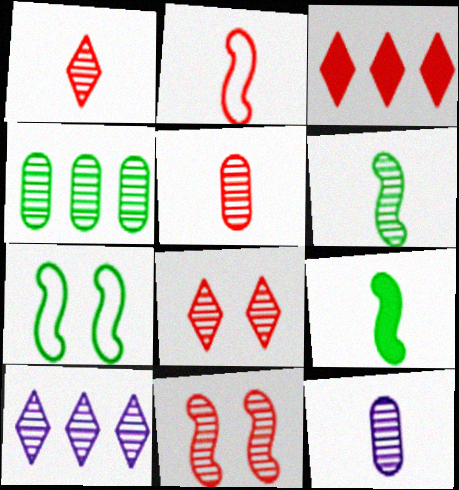[[1, 6, 12], 
[3, 7, 12]]